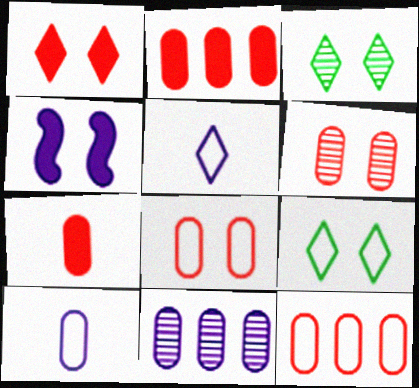[[3, 4, 8], 
[4, 5, 11], 
[4, 6, 9], 
[6, 7, 12]]